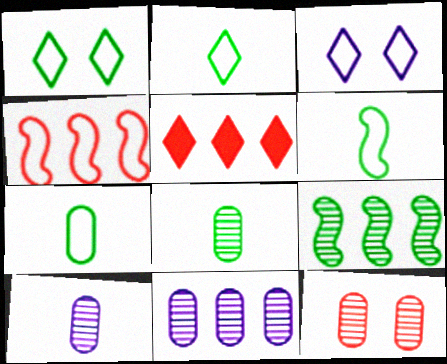[[2, 6, 7], 
[3, 4, 7], 
[8, 11, 12]]